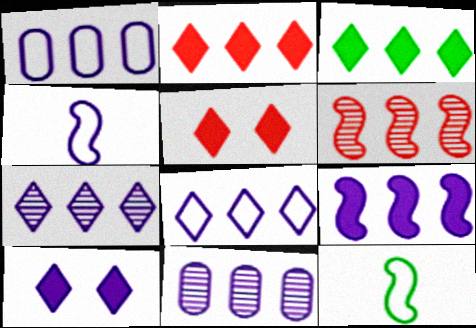[[1, 3, 6], 
[1, 7, 9], 
[4, 10, 11], 
[5, 11, 12], 
[8, 9, 11]]